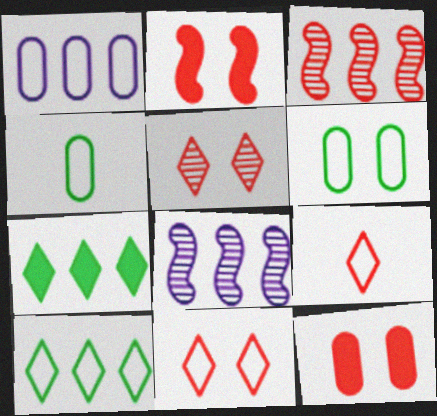[[1, 3, 7], 
[3, 9, 12]]